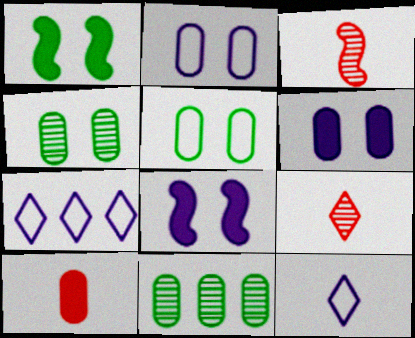[[2, 10, 11]]